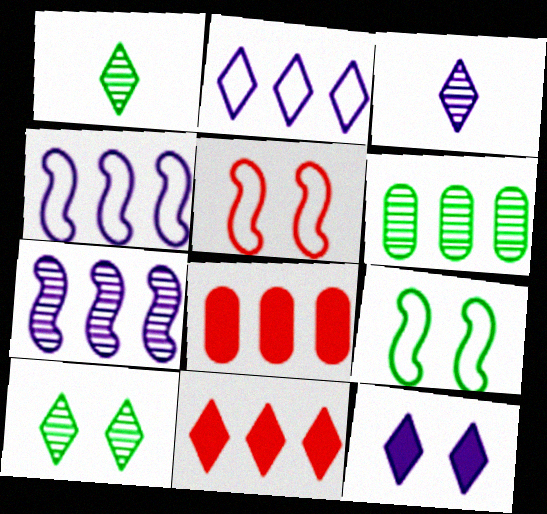[[2, 3, 12], 
[3, 8, 9], 
[4, 6, 11]]